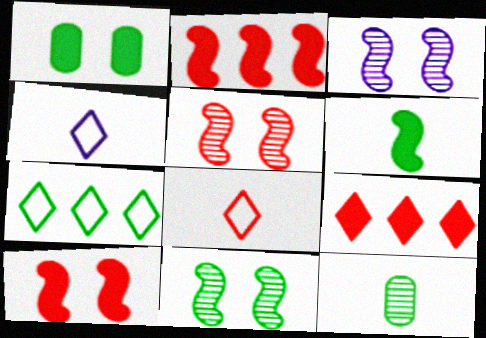[[3, 5, 11]]